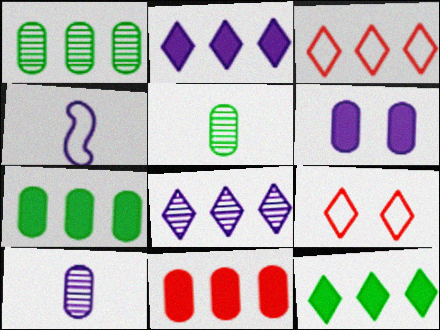[[3, 8, 12], 
[4, 6, 8]]